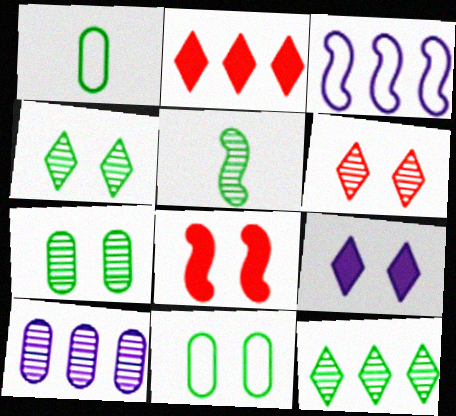[[3, 5, 8], 
[5, 6, 10], 
[5, 7, 12]]